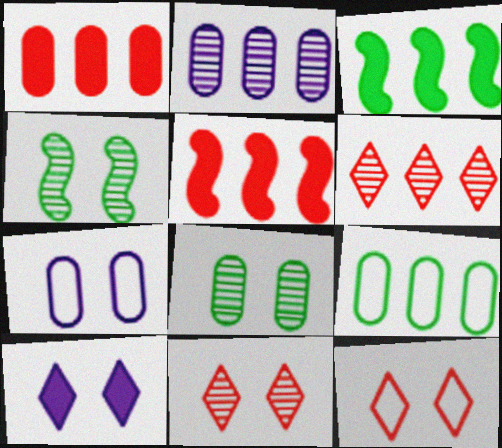[[1, 2, 9]]